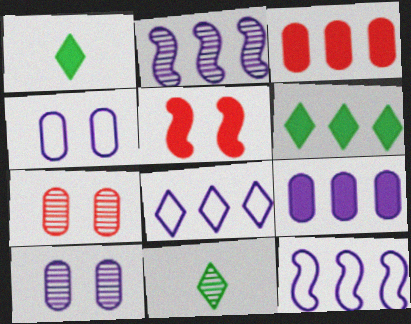[[1, 5, 9], 
[1, 7, 12], 
[2, 7, 11], 
[2, 8, 9]]